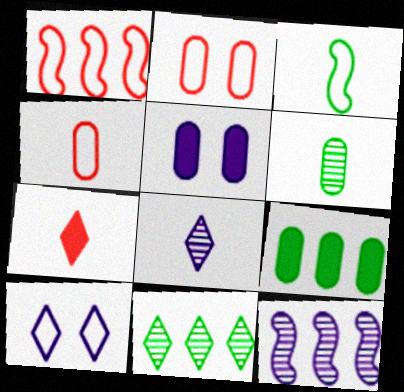[[7, 10, 11]]